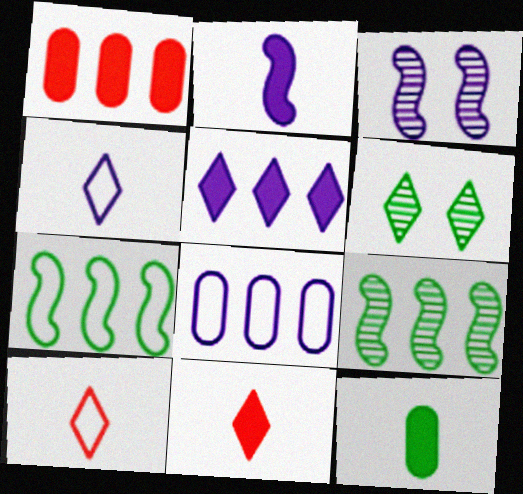[[2, 11, 12], 
[5, 6, 10], 
[6, 7, 12]]